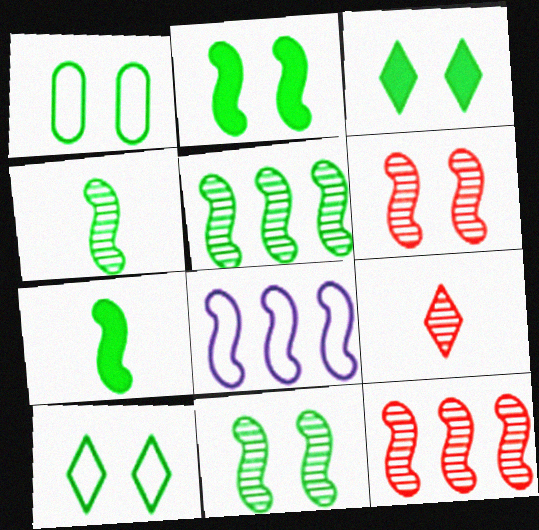[[1, 3, 11], 
[4, 5, 11], 
[6, 7, 8]]